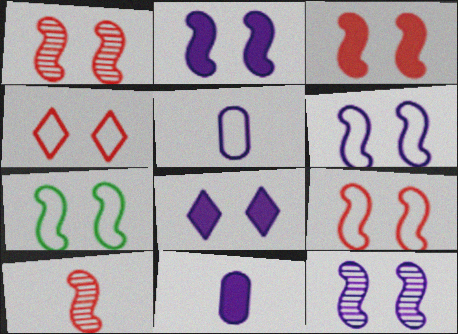[[1, 2, 7], 
[1, 3, 9], 
[2, 6, 12], 
[3, 7, 12], 
[6, 7, 9]]